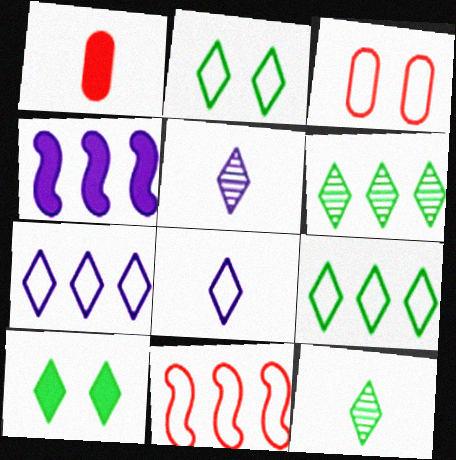[[1, 4, 10], 
[3, 4, 12], 
[9, 10, 12]]